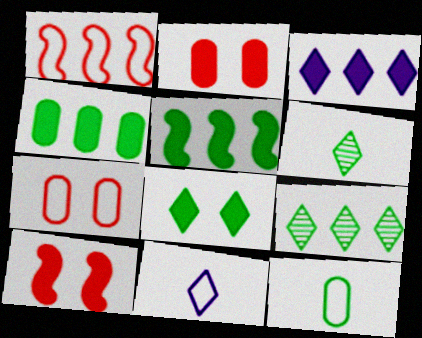[]